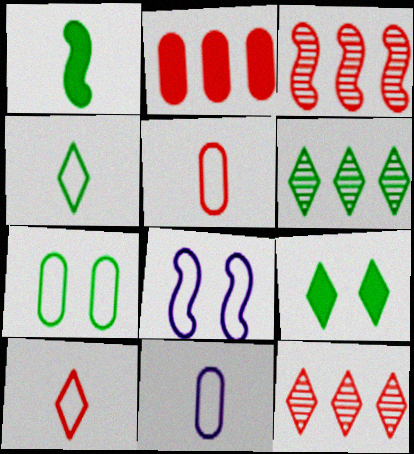[[1, 3, 8], 
[1, 6, 7], 
[3, 9, 11], 
[4, 6, 9]]